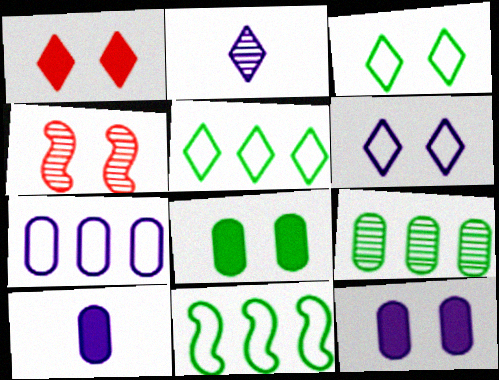[[1, 2, 5], 
[2, 4, 9], 
[3, 4, 12], 
[4, 5, 10], 
[4, 6, 8]]